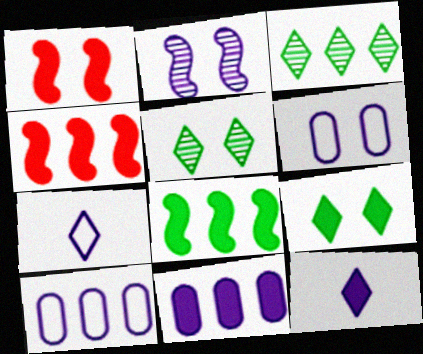[[1, 5, 6], 
[2, 7, 11], 
[2, 10, 12], 
[3, 4, 10]]